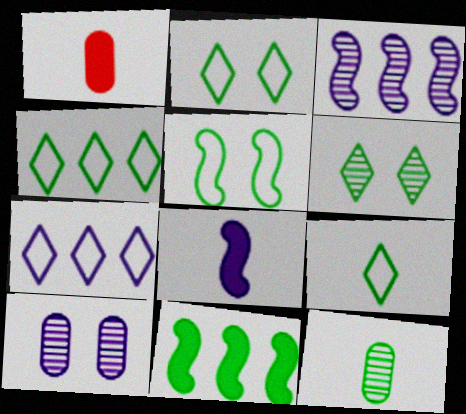[[1, 2, 3], 
[2, 4, 9], 
[2, 11, 12], 
[7, 8, 10]]